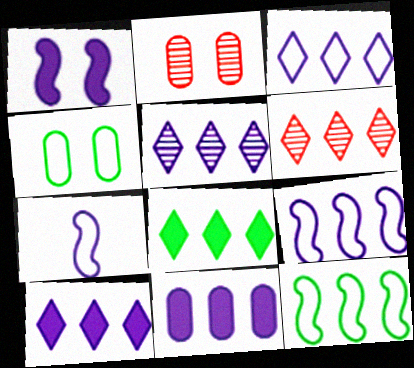[[2, 7, 8], 
[3, 5, 10], 
[3, 6, 8], 
[5, 9, 11], 
[6, 11, 12]]